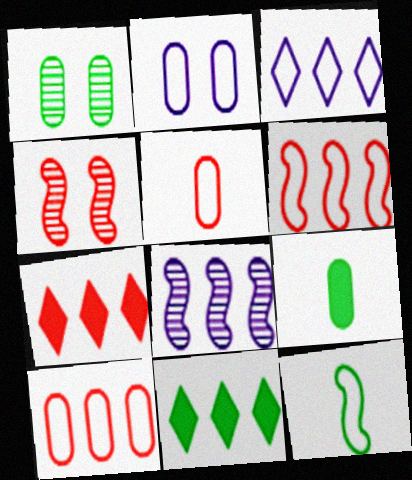[[1, 11, 12], 
[3, 4, 9], 
[4, 5, 7], 
[8, 10, 11]]